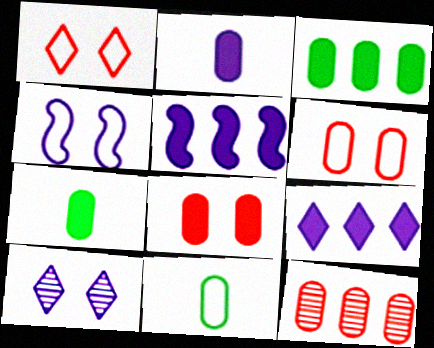[[2, 3, 8]]